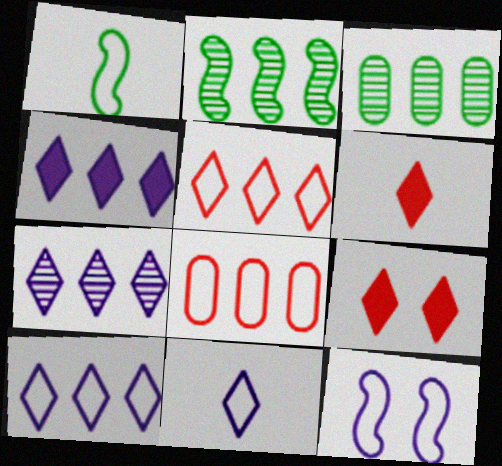[[2, 4, 8], 
[3, 6, 12], 
[4, 7, 10]]